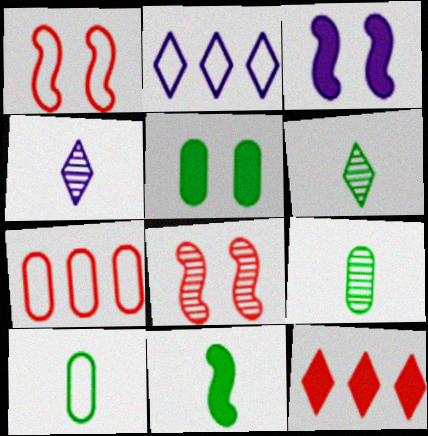[[1, 2, 10], 
[3, 6, 7], 
[6, 10, 11]]